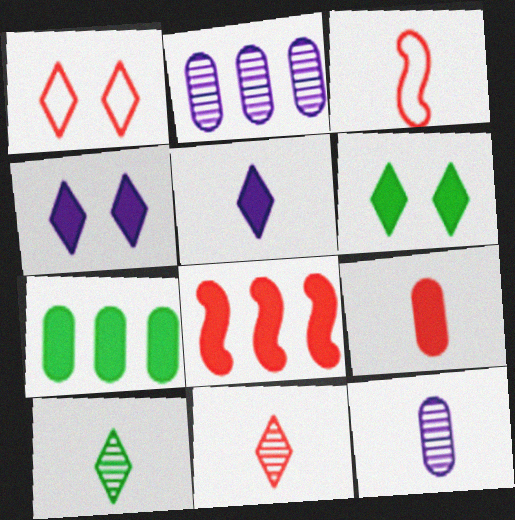[[2, 3, 6], 
[3, 9, 11]]